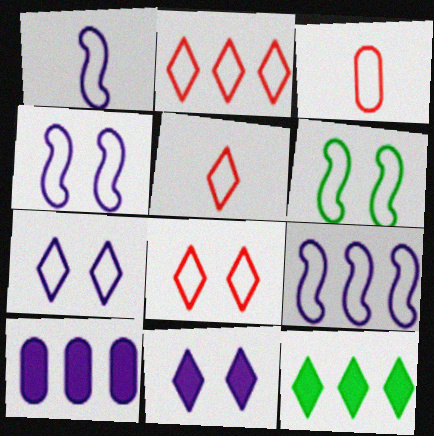[[1, 4, 9], 
[2, 5, 8]]